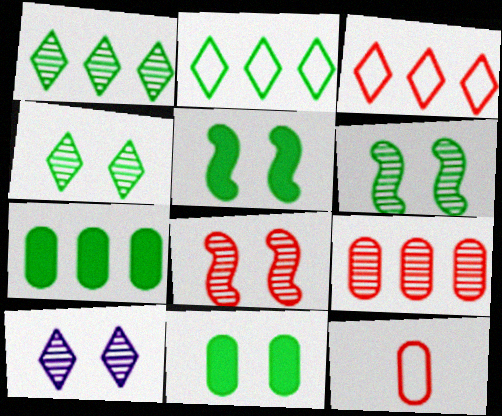[]